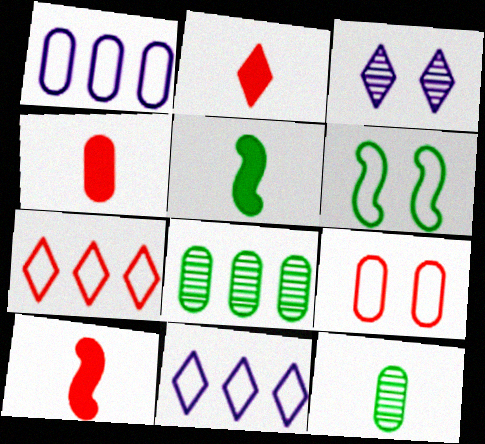[[2, 4, 10]]